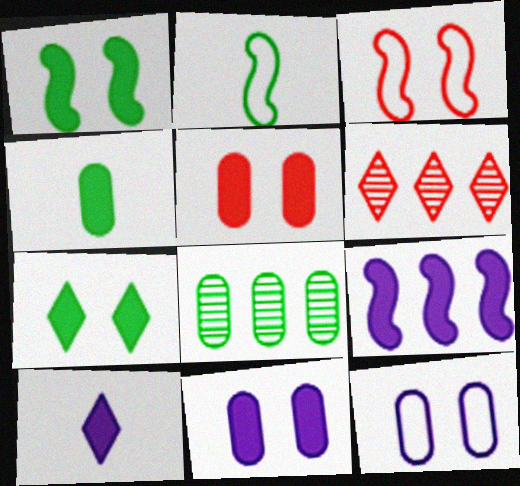[[2, 6, 11], 
[2, 7, 8], 
[3, 8, 10], 
[9, 10, 11]]